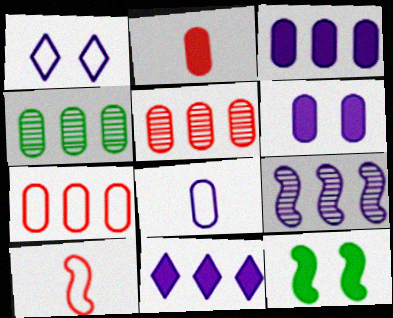[[2, 11, 12], 
[3, 4, 7], 
[9, 10, 12]]